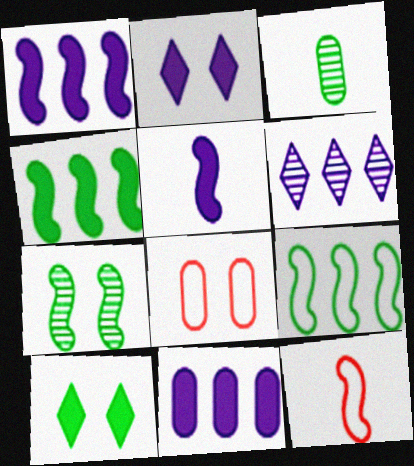[[1, 7, 12], 
[2, 5, 11], 
[2, 7, 8], 
[3, 8, 11], 
[3, 9, 10]]